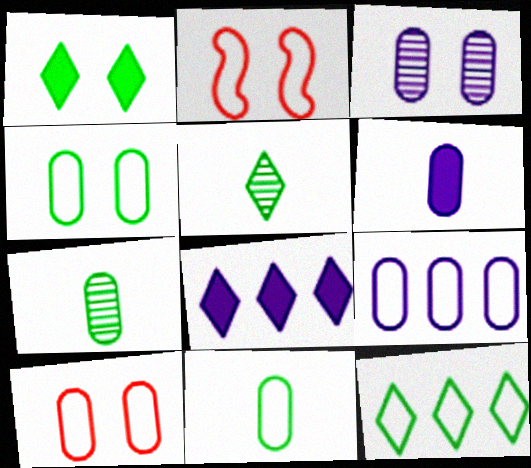[[1, 2, 3], 
[1, 5, 12], 
[2, 7, 8], 
[3, 6, 9], 
[9, 10, 11]]